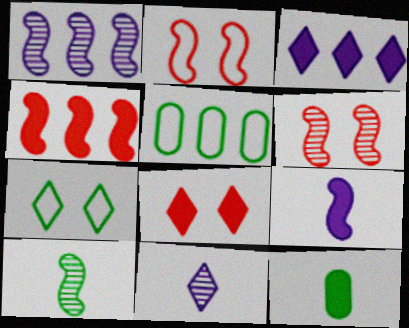[[1, 6, 10]]